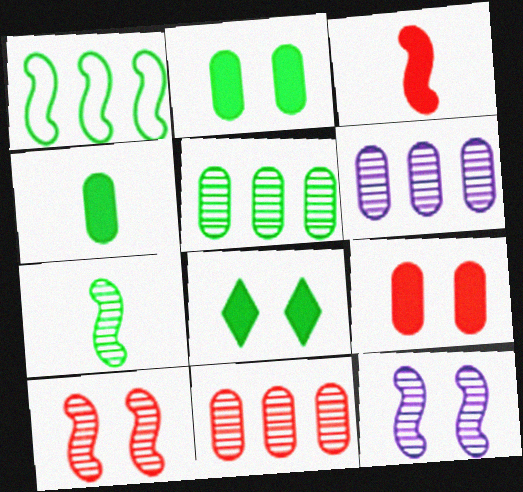[[1, 3, 12], 
[5, 6, 11]]